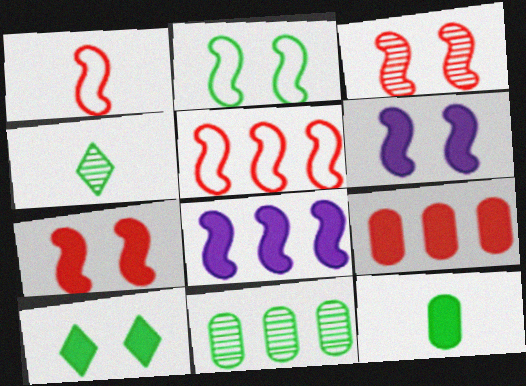[[2, 3, 6]]